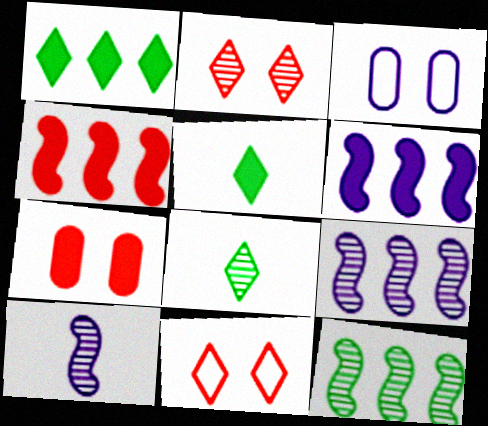[[3, 4, 8], 
[5, 6, 7]]